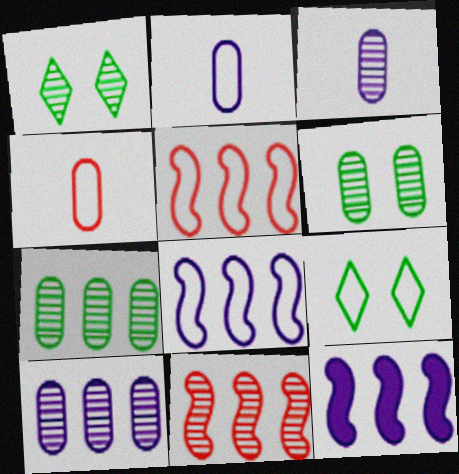[[1, 3, 11], 
[1, 4, 12], 
[2, 5, 9], 
[4, 8, 9]]